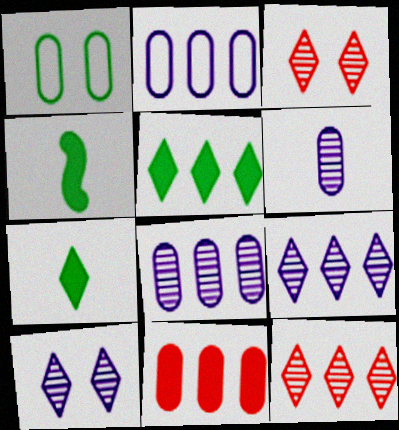[[1, 6, 11], 
[2, 3, 4]]